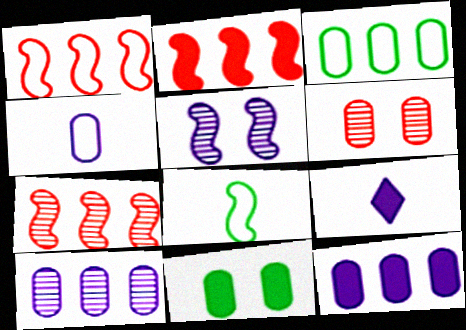[[1, 2, 7], 
[2, 5, 8], 
[2, 9, 11]]